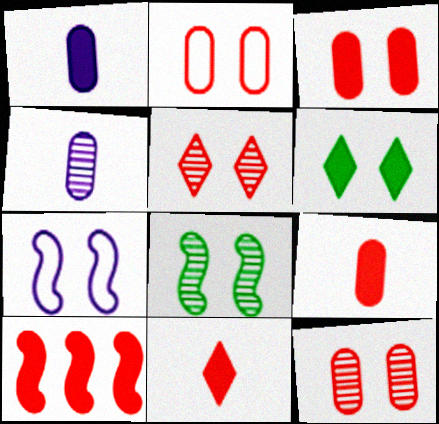[[1, 6, 10], 
[2, 3, 12], 
[3, 10, 11], 
[6, 7, 12]]